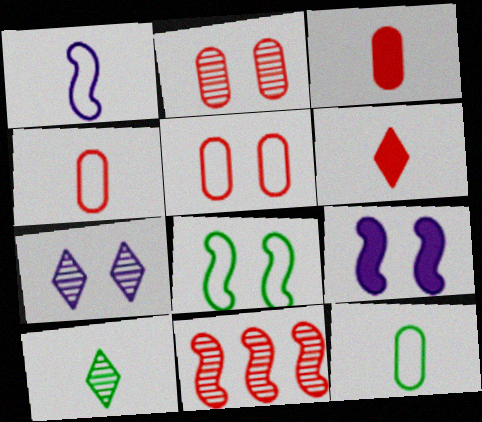[[1, 3, 10], 
[5, 6, 11]]